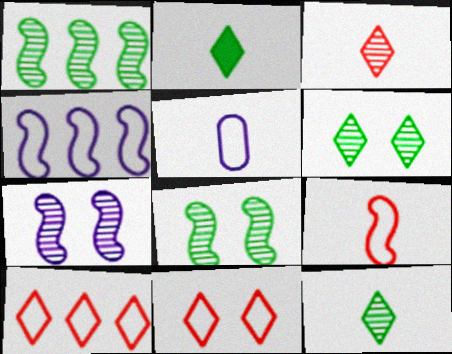[]